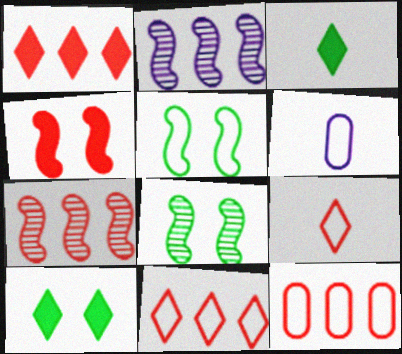[[1, 6, 8], 
[1, 7, 12], 
[5, 6, 11], 
[6, 7, 10]]